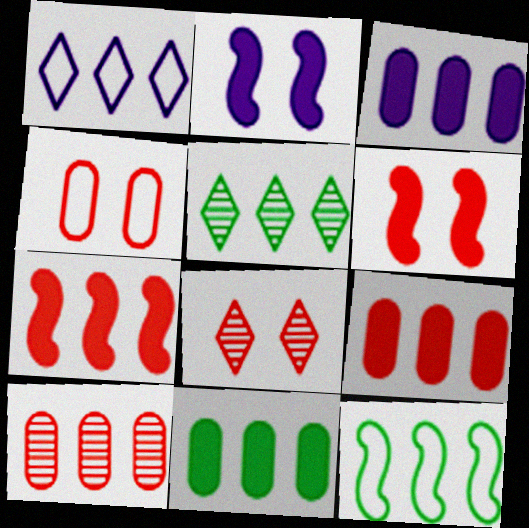[[3, 9, 11], 
[4, 6, 8], 
[5, 11, 12]]